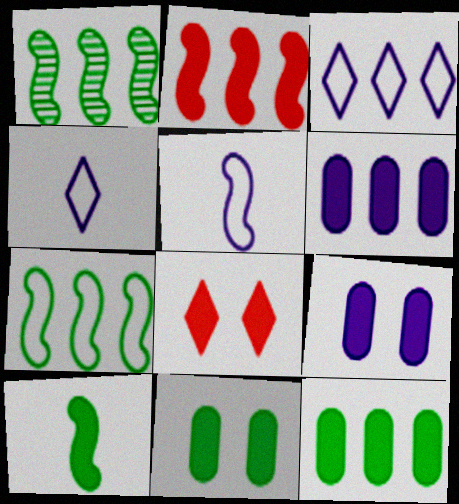[[6, 8, 10]]